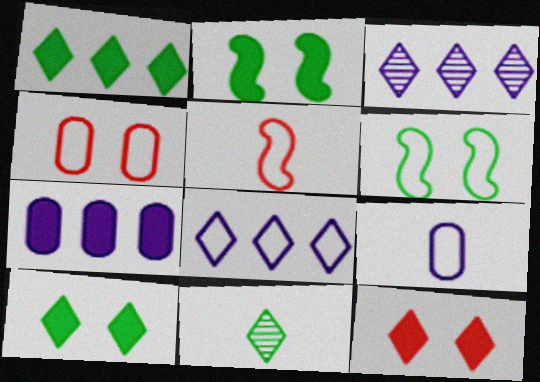[[8, 11, 12]]